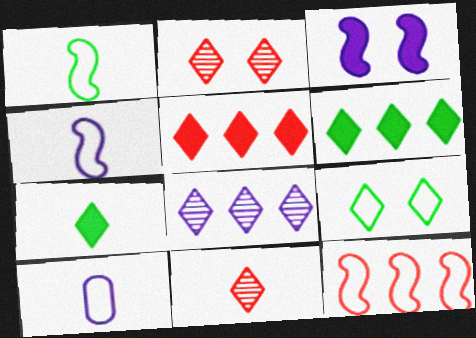[[3, 8, 10], 
[9, 10, 12]]